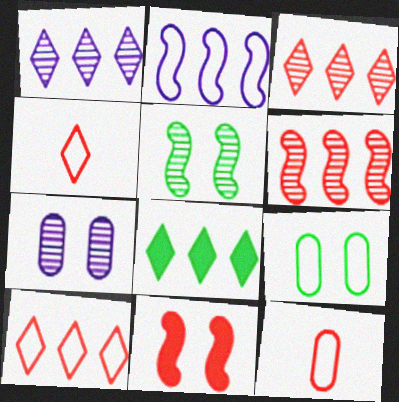[[1, 8, 10], 
[2, 4, 9], 
[3, 11, 12]]